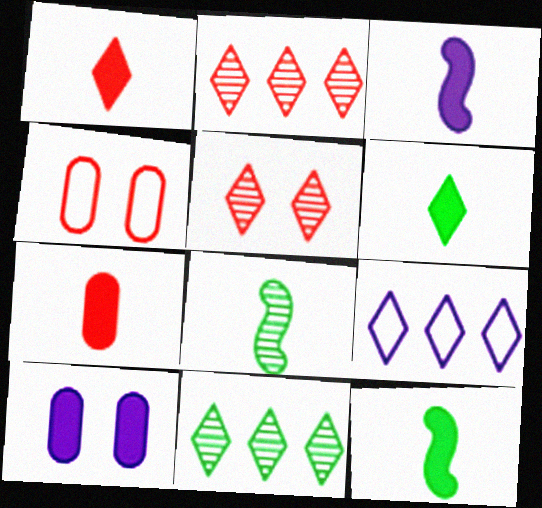[[3, 4, 11], 
[3, 6, 7], 
[5, 6, 9]]